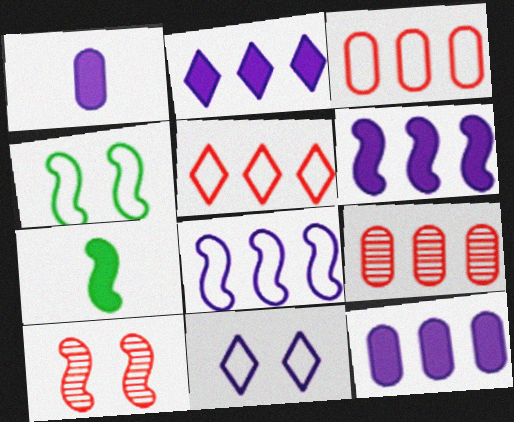[[2, 6, 12], 
[7, 8, 10], 
[7, 9, 11]]